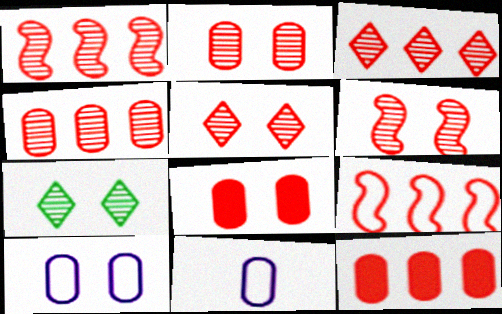[[1, 3, 4], 
[2, 5, 6], 
[3, 9, 12]]